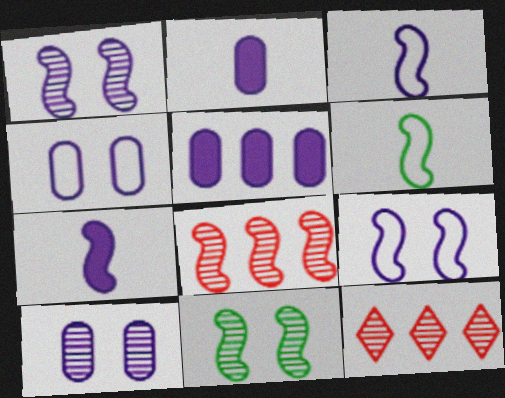[]